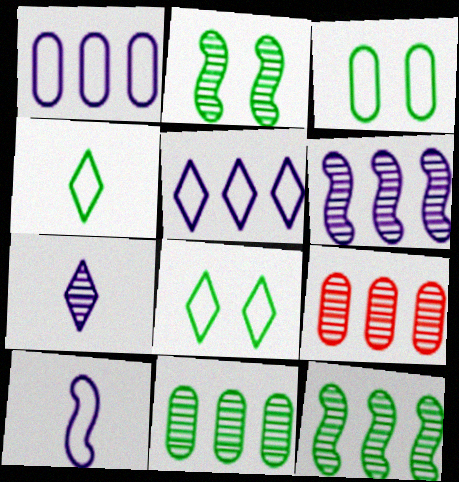[[2, 7, 9]]